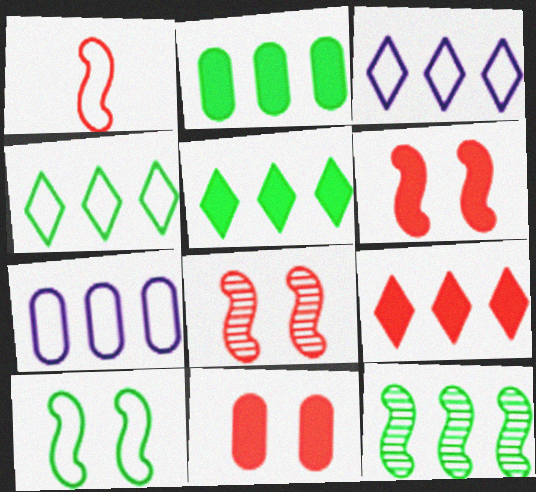[[2, 4, 12], 
[7, 9, 12]]